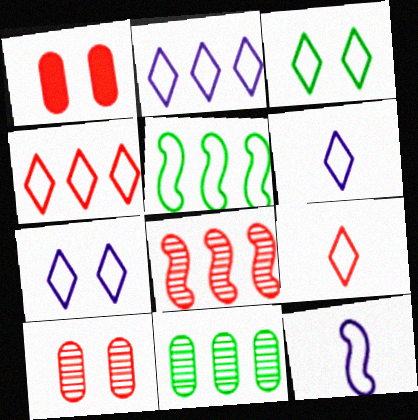[[1, 8, 9], 
[2, 3, 9], 
[2, 6, 7], 
[3, 4, 6]]